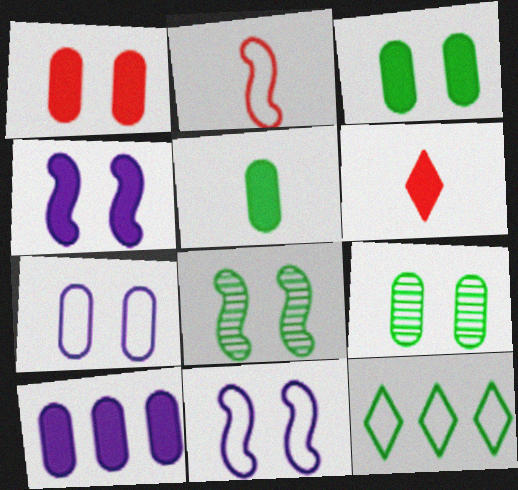[[1, 5, 10], 
[1, 7, 9], 
[2, 7, 12], 
[5, 8, 12]]